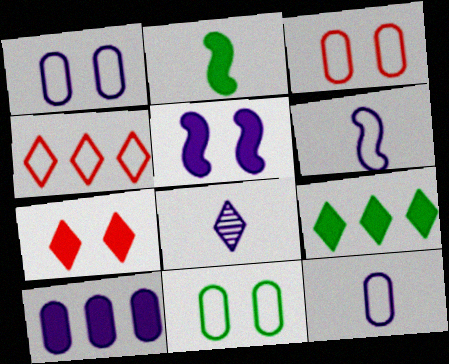[[1, 3, 11], 
[2, 7, 10], 
[4, 6, 11]]